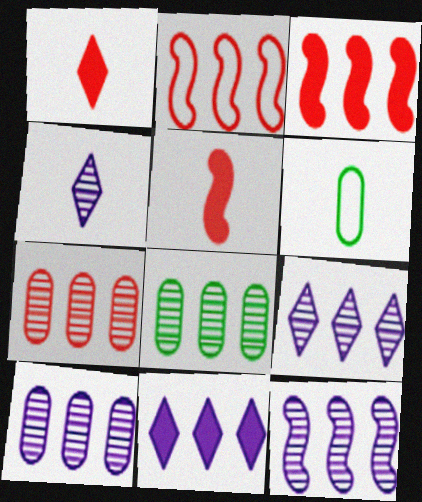[[2, 8, 11], 
[4, 5, 6], 
[7, 8, 10], 
[9, 10, 12]]